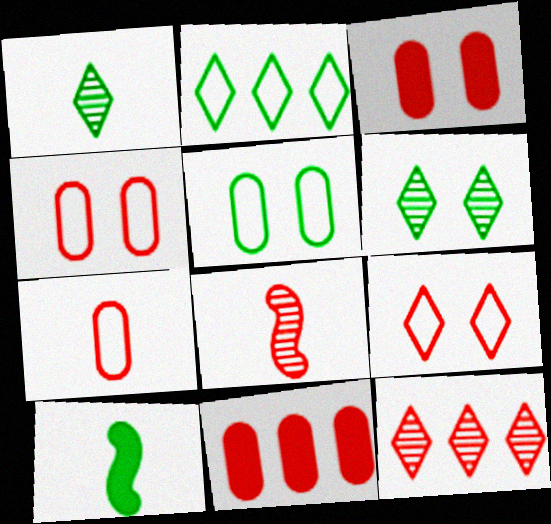[[8, 9, 11]]